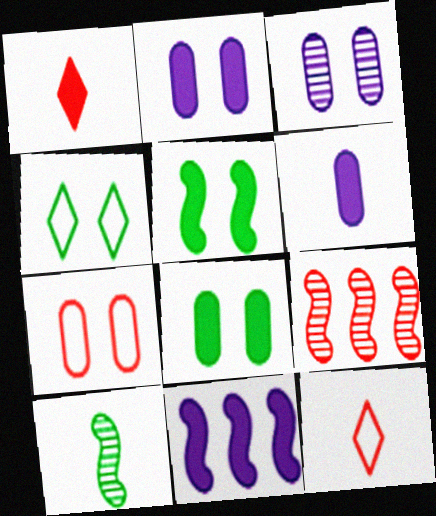[[1, 7, 9], 
[1, 8, 11], 
[3, 7, 8], 
[4, 6, 9], 
[6, 10, 12]]